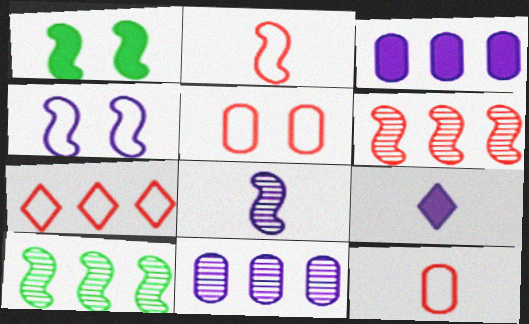[[2, 5, 7], 
[3, 7, 10], 
[4, 9, 11], 
[5, 9, 10]]